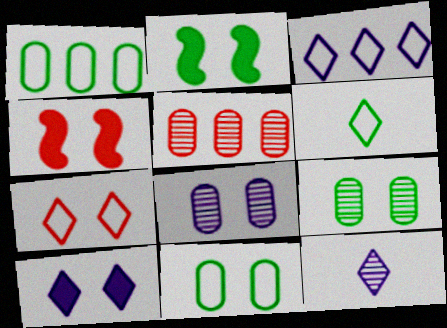[[1, 4, 12], 
[2, 7, 8], 
[3, 6, 7], 
[3, 10, 12]]